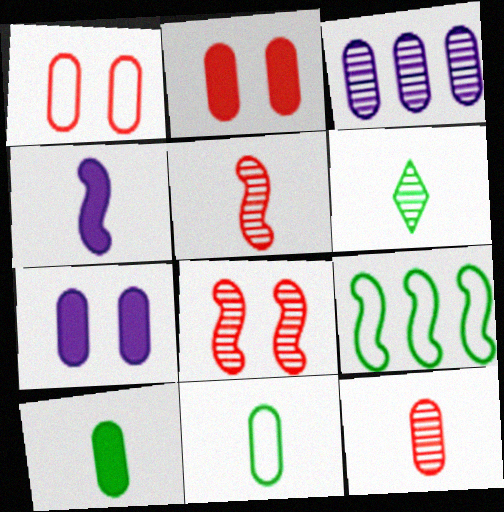[[1, 3, 10], 
[2, 3, 11], 
[3, 6, 8], 
[4, 8, 9]]